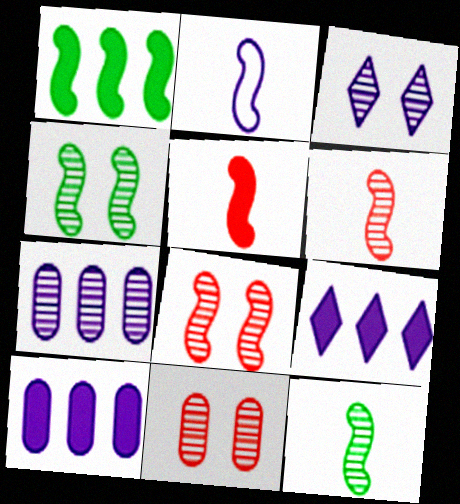[[1, 2, 8], 
[2, 3, 10], 
[2, 5, 12], 
[3, 4, 11]]